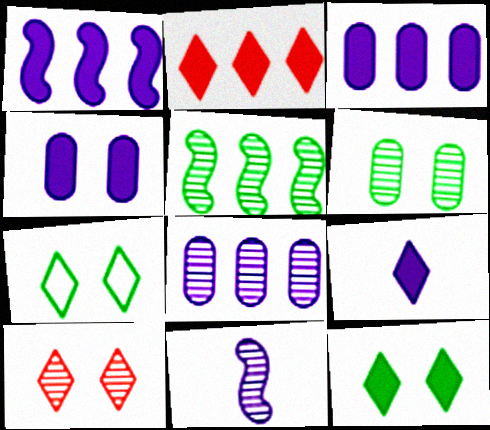[[1, 4, 9], 
[2, 9, 12]]